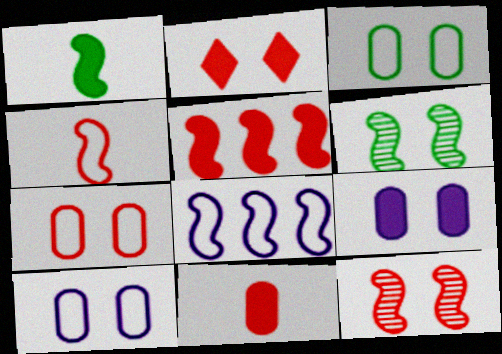[[1, 8, 12], 
[2, 5, 11], 
[2, 6, 10], 
[2, 7, 12], 
[3, 7, 10], 
[4, 5, 12]]